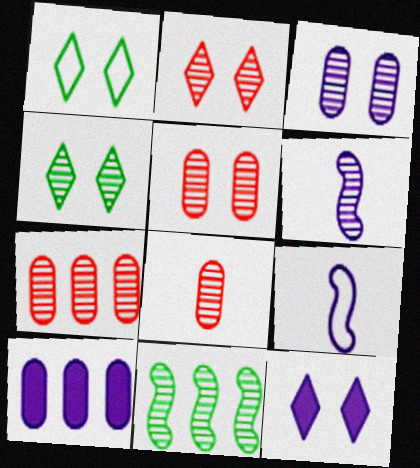[[1, 2, 12], 
[4, 6, 7], 
[5, 7, 8]]